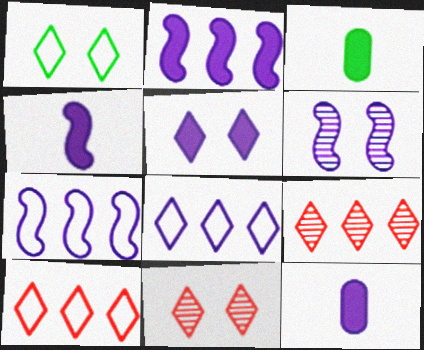[[1, 5, 11], 
[2, 5, 12], 
[3, 6, 10], 
[3, 7, 11], 
[4, 6, 7], 
[6, 8, 12]]